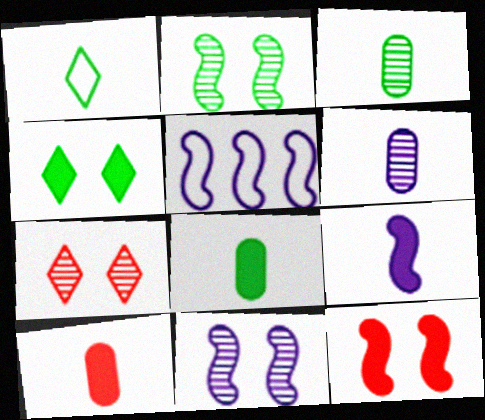[[5, 7, 8], 
[5, 9, 11]]